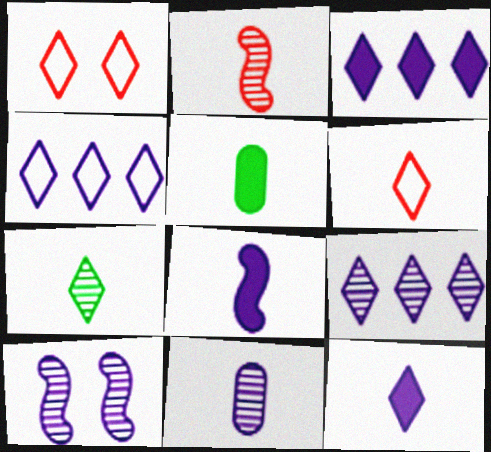[[1, 3, 7], 
[2, 7, 11], 
[3, 4, 9], 
[6, 7, 12], 
[9, 10, 11]]